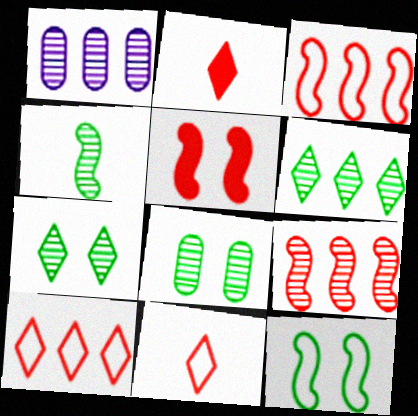[[1, 2, 12], 
[1, 6, 9], 
[4, 6, 8]]